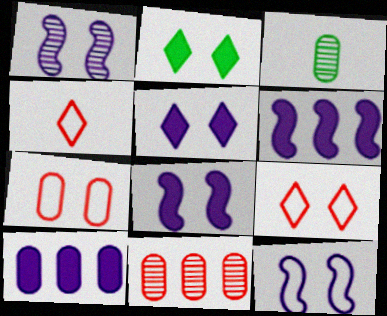[[1, 2, 7], 
[1, 8, 12], 
[3, 6, 9], 
[3, 7, 10]]